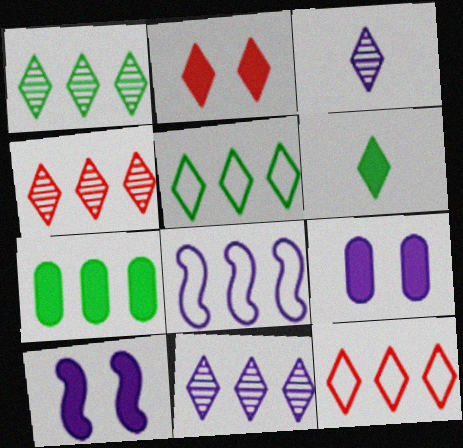[[1, 4, 11], 
[2, 3, 5], 
[3, 8, 9], 
[4, 7, 8]]